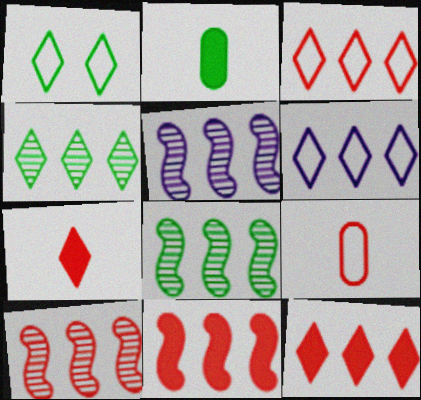[[1, 2, 8], 
[4, 6, 12], 
[5, 8, 10]]